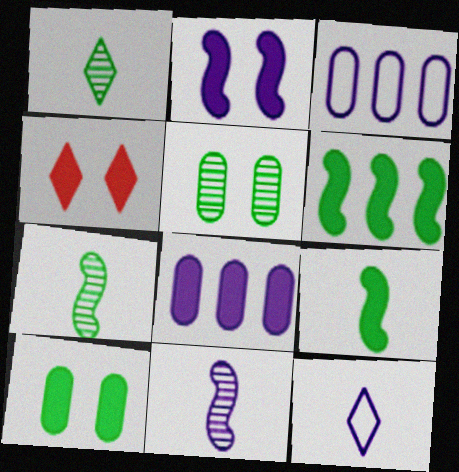[[2, 4, 10], 
[3, 4, 7], 
[4, 8, 9]]